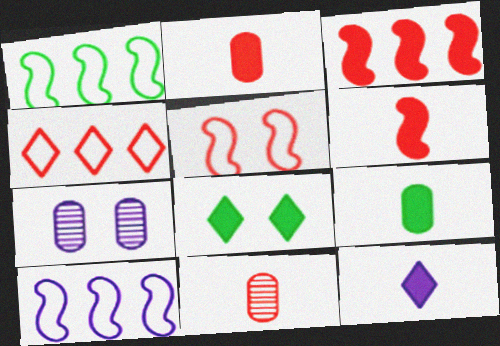[[5, 7, 8], 
[6, 9, 12], 
[7, 10, 12], 
[8, 10, 11]]